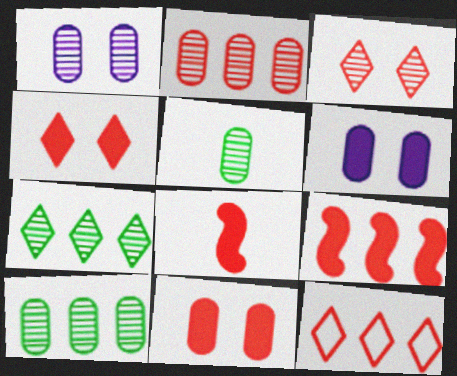[[1, 2, 5], 
[2, 9, 12]]